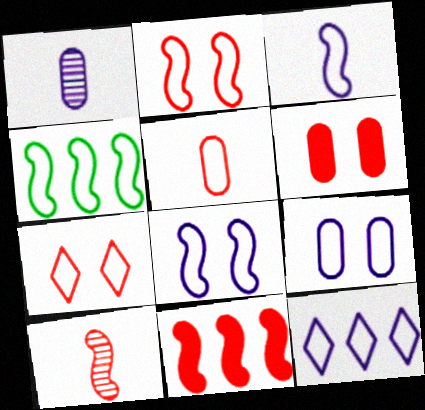[[2, 3, 4], 
[2, 10, 11], 
[3, 9, 12]]